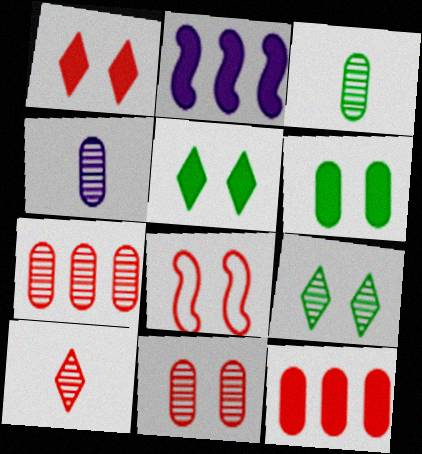[[1, 8, 11], 
[8, 10, 12]]